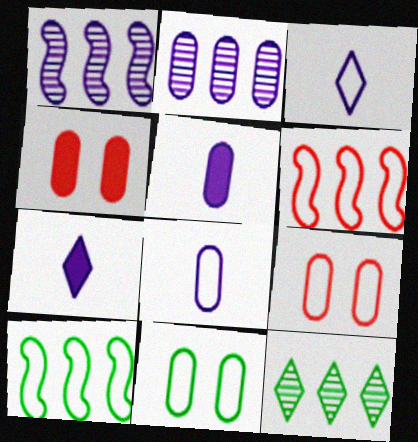[[3, 6, 11], 
[3, 9, 10]]